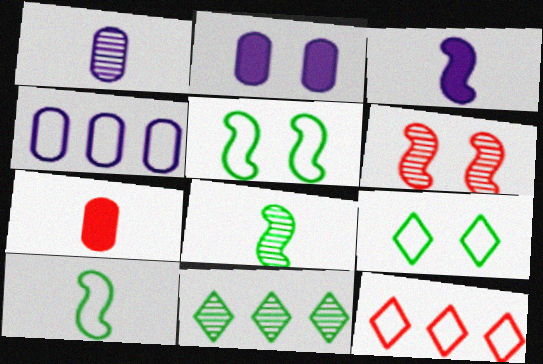[[1, 2, 4], 
[1, 6, 11], 
[2, 6, 9], 
[2, 8, 12], 
[6, 7, 12]]